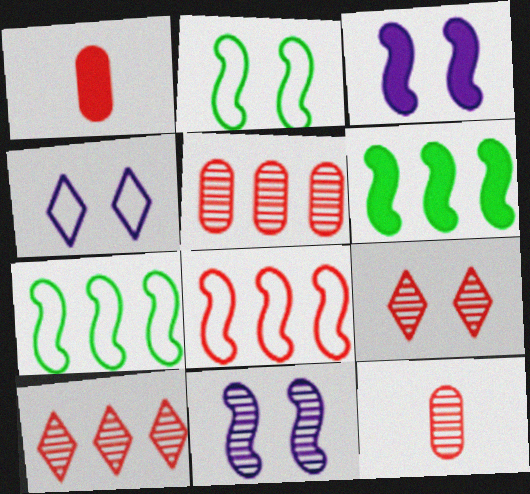[[1, 8, 9], 
[4, 6, 12]]